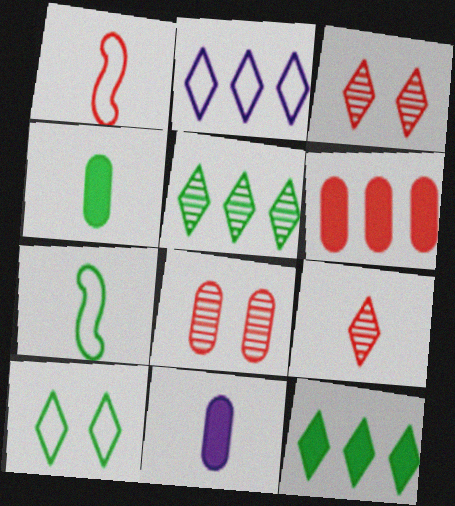[[1, 3, 6], 
[7, 9, 11]]